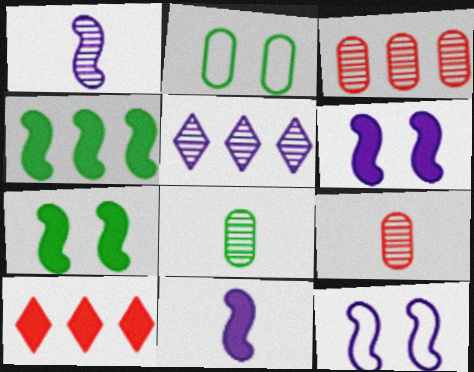[[1, 2, 10], 
[8, 10, 12]]